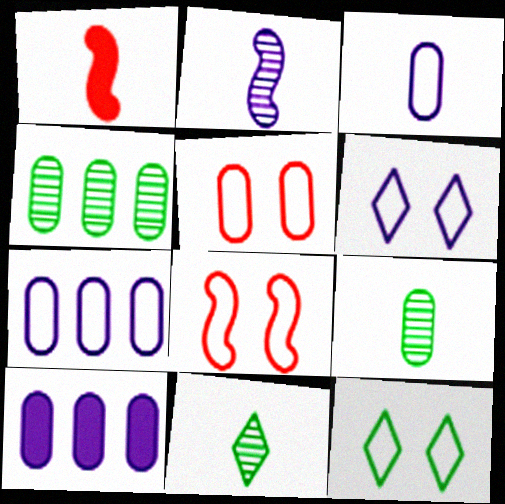[[1, 3, 11], 
[1, 4, 6], 
[2, 6, 10], 
[5, 9, 10], 
[8, 10, 11]]